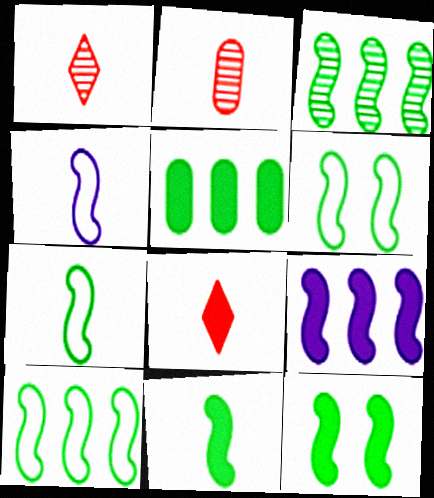[[3, 6, 11], 
[3, 7, 12], 
[6, 7, 10]]